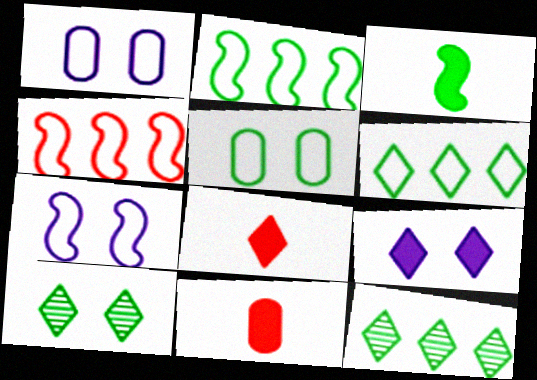[[3, 5, 12], 
[7, 11, 12]]